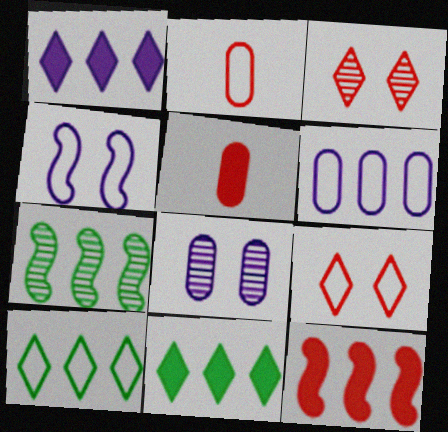[[2, 3, 12], 
[2, 4, 10]]